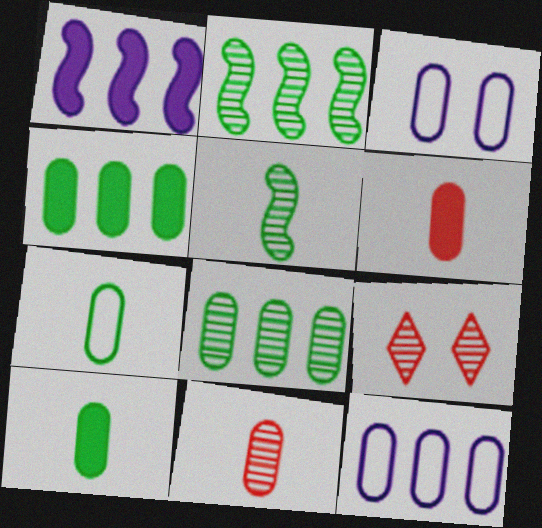[[1, 7, 9], 
[3, 4, 11], 
[3, 6, 8]]